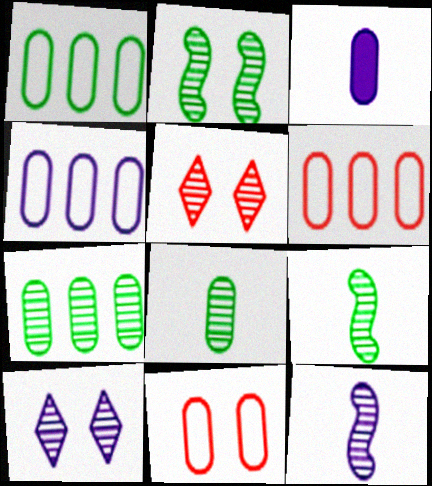[[1, 4, 6], 
[3, 7, 11], 
[5, 7, 12]]